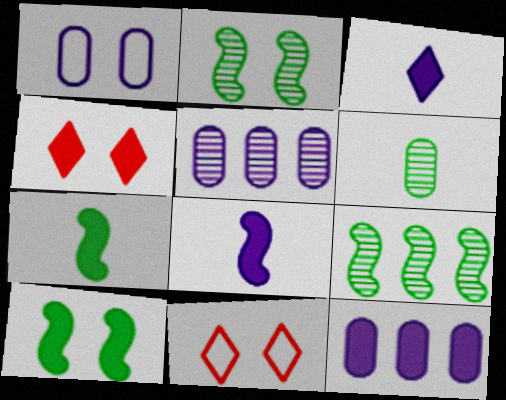[[1, 2, 4], 
[4, 7, 12], 
[5, 7, 11]]